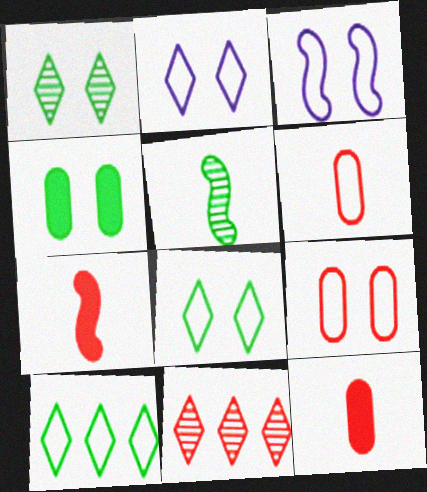[[3, 6, 10], 
[3, 8, 9], 
[4, 5, 10], 
[7, 9, 11]]